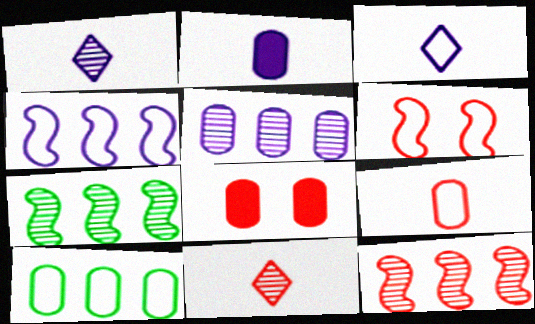[[3, 6, 10], 
[3, 7, 8]]